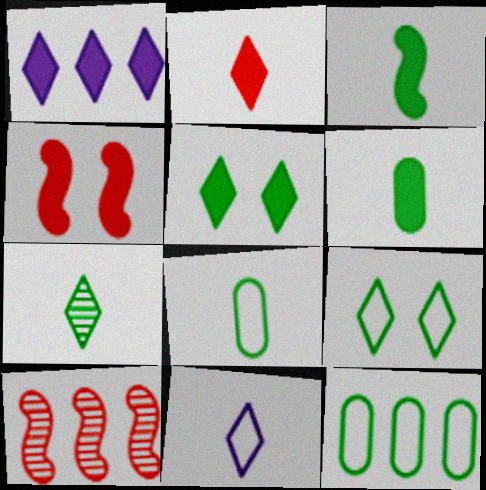[[1, 2, 5], 
[1, 4, 6], 
[1, 10, 12], 
[2, 7, 11], 
[3, 7, 8]]